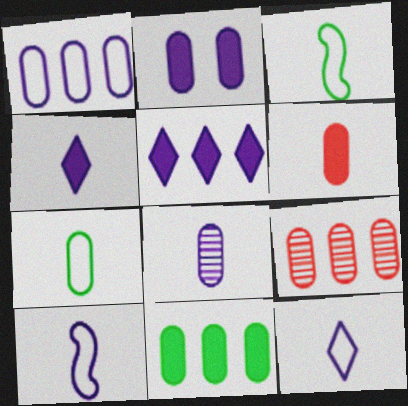[[1, 2, 8], 
[1, 9, 11], 
[2, 6, 11], 
[2, 7, 9], 
[4, 8, 10], 
[6, 7, 8]]